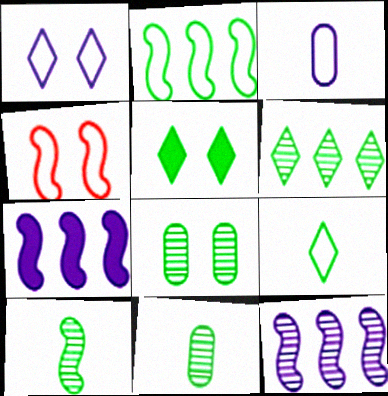[[2, 5, 11], 
[4, 7, 10], 
[5, 6, 9], 
[6, 8, 10]]